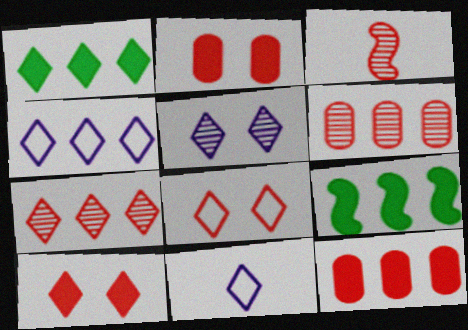[[1, 4, 7], 
[3, 8, 12], 
[4, 6, 9]]